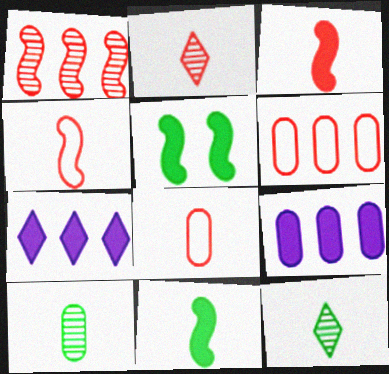[[2, 3, 8]]